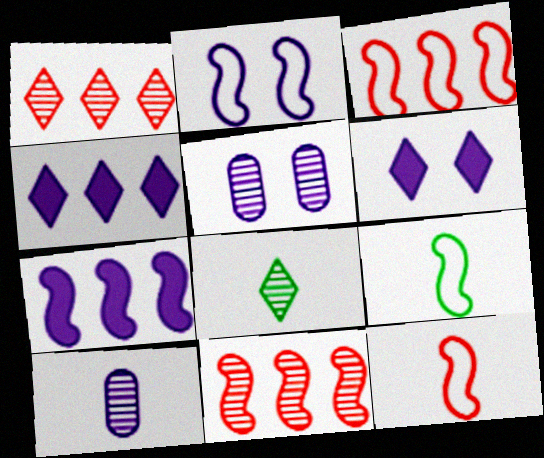[[2, 3, 9], 
[2, 4, 10], 
[2, 5, 6], 
[5, 8, 11]]